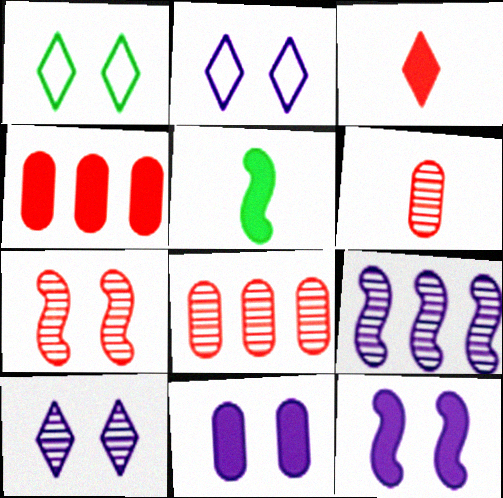[[1, 7, 11], 
[2, 5, 8]]